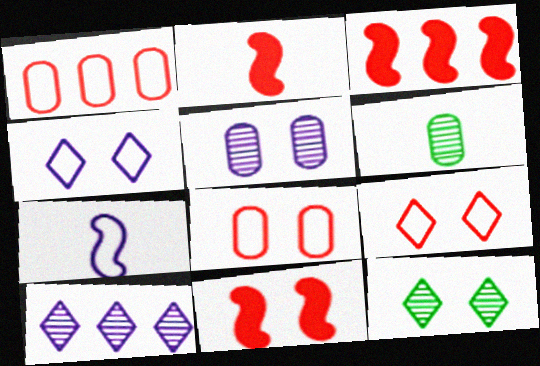[[2, 3, 11], 
[3, 4, 6]]